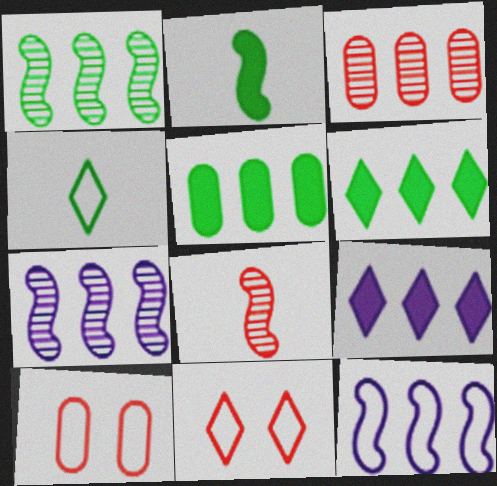[[3, 6, 12], 
[4, 10, 12]]